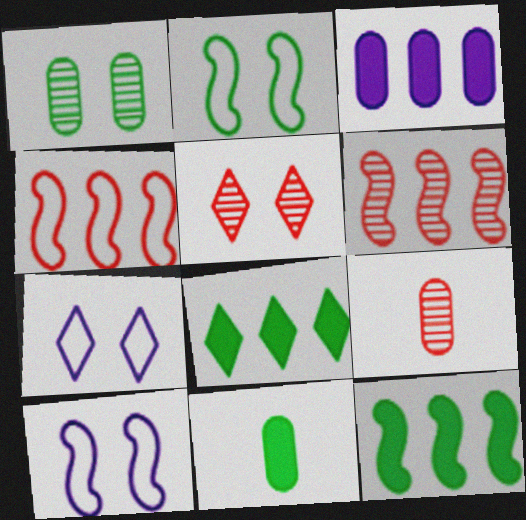[[5, 6, 9], 
[6, 7, 11], 
[7, 9, 12], 
[8, 9, 10]]